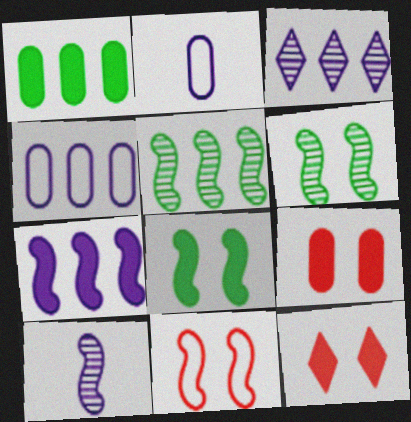[[2, 5, 12], 
[3, 4, 7]]